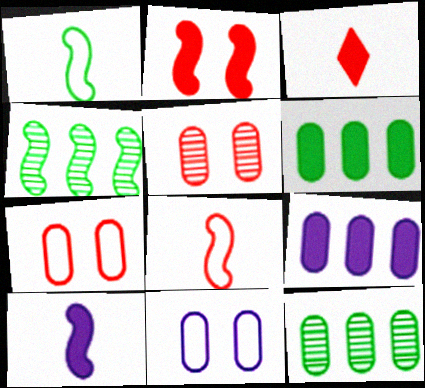[[3, 4, 11]]